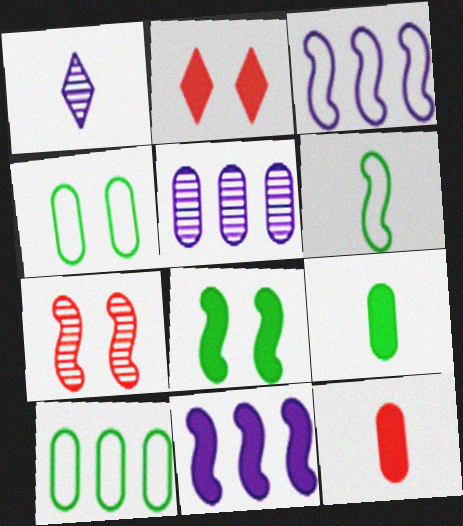[[1, 6, 12], 
[2, 5, 6], 
[2, 9, 11], 
[4, 5, 12], 
[6, 7, 11]]